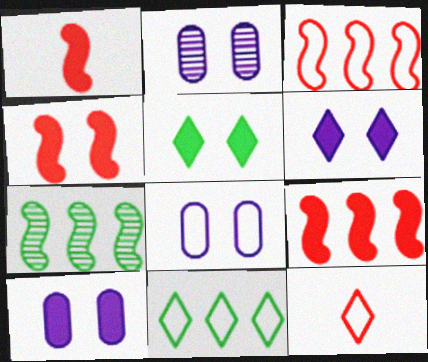[[1, 2, 11], 
[1, 4, 9], 
[2, 8, 10], 
[4, 5, 10], 
[7, 10, 12]]